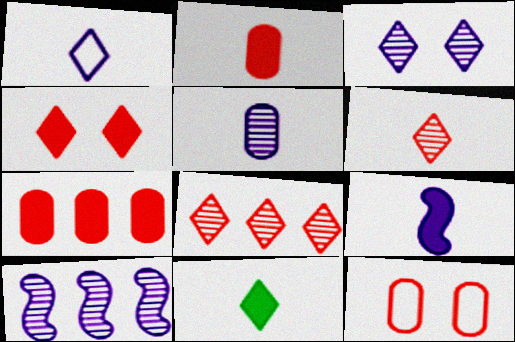[[1, 5, 9], 
[1, 6, 11], 
[2, 9, 11], 
[3, 5, 10], 
[10, 11, 12]]